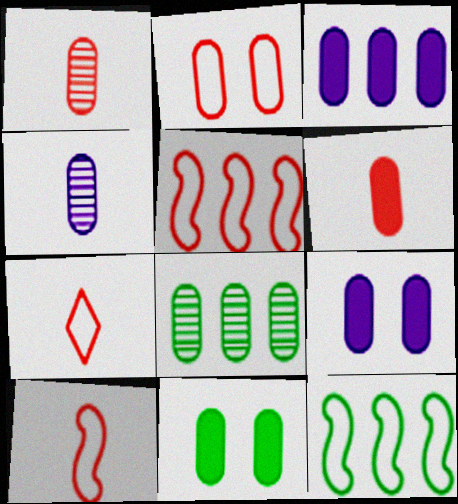[[2, 5, 7], 
[3, 6, 11]]